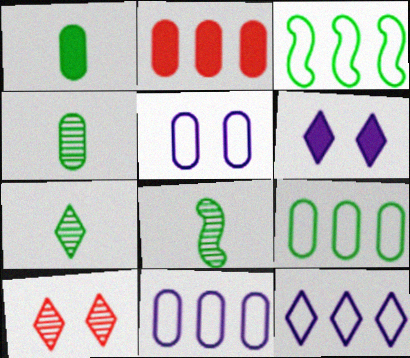[[2, 4, 5], 
[4, 7, 8]]